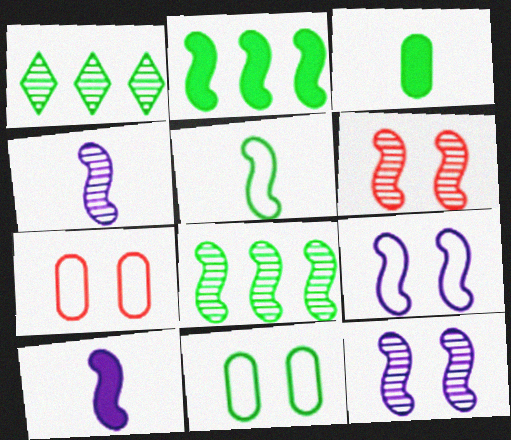[[1, 7, 10], 
[4, 6, 8]]